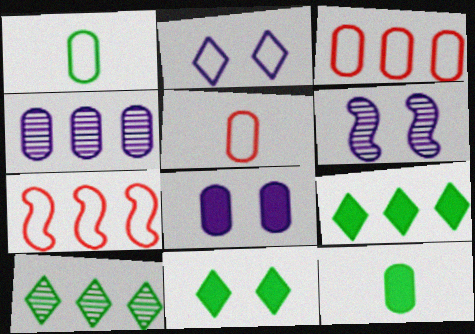[[1, 2, 7], 
[2, 6, 8], 
[4, 7, 9], 
[5, 6, 9]]